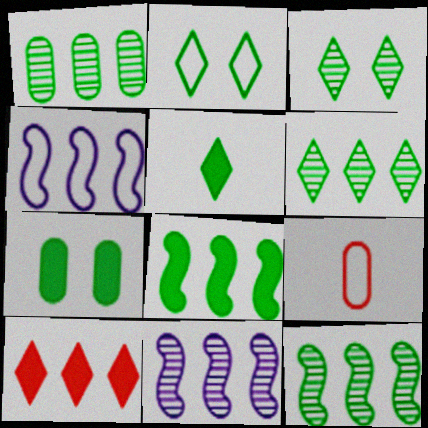[[1, 4, 10], 
[1, 6, 12], 
[2, 4, 9], 
[2, 5, 6], 
[5, 7, 8]]